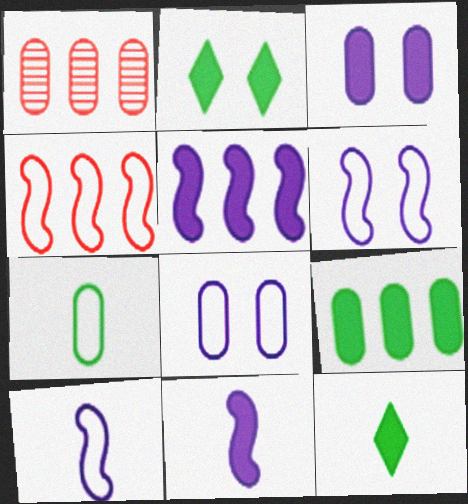[[1, 2, 10], 
[1, 3, 7], 
[1, 6, 12]]